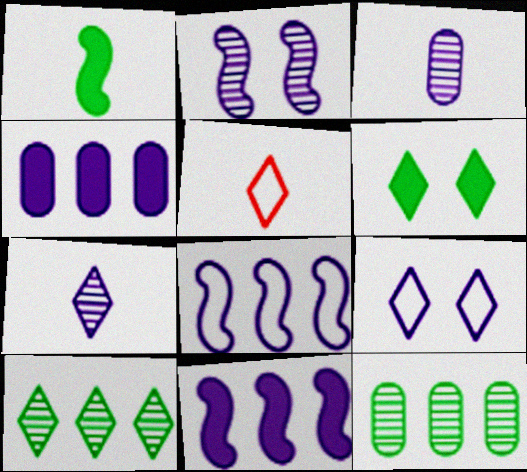[[1, 3, 5], 
[3, 9, 11]]